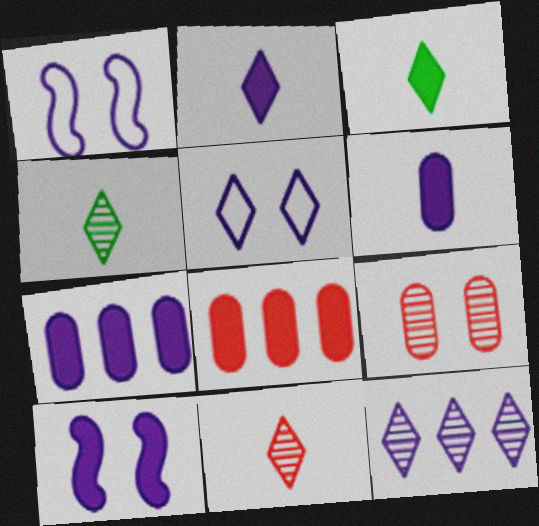[[1, 4, 8], 
[1, 6, 12], 
[2, 5, 12], 
[2, 7, 10], 
[3, 8, 10]]